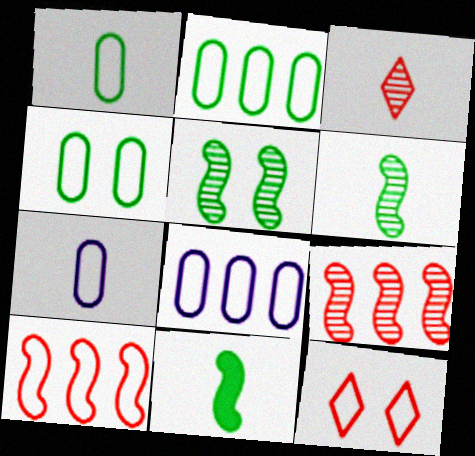[[1, 2, 4], 
[3, 7, 11]]